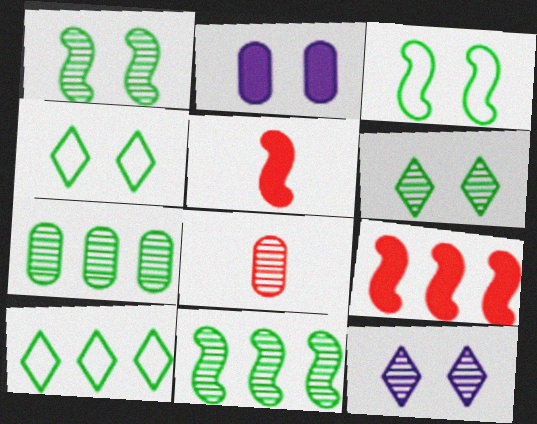[[8, 11, 12]]